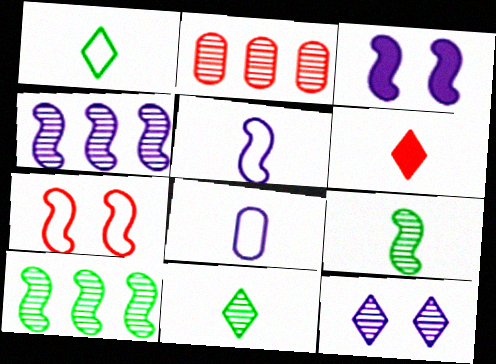[[1, 2, 3], 
[2, 6, 7], 
[2, 9, 12], 
[3, 4, 5], 
[6, 8, 9]]